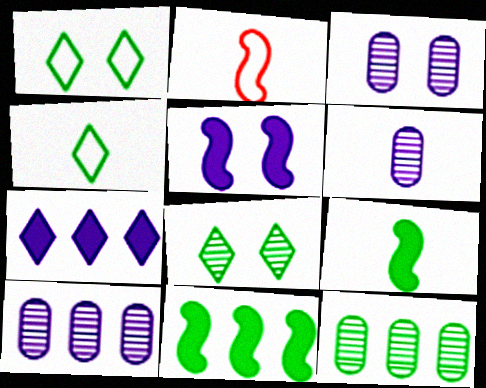[[1, 9, 12], 
[3, 6, 10]]